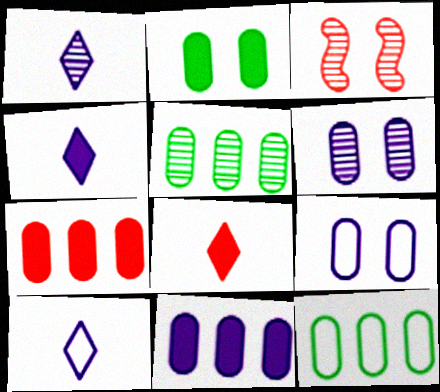[[1, 3, 5], 
[1, 4, 10], 
[3, 4, 12]]